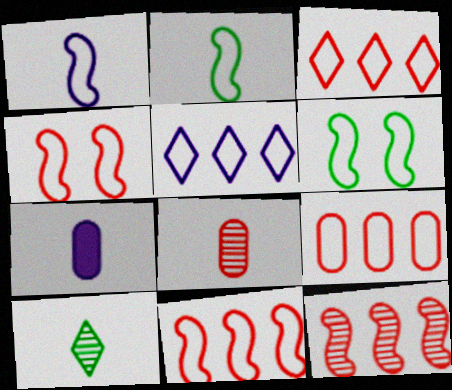[[1, 6, 11], 
[3, 9, 11]]